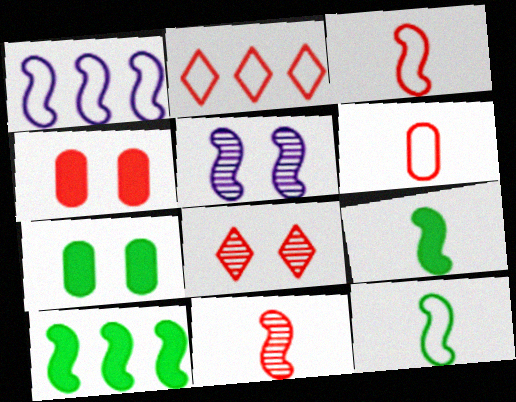[[2, 4, 11], 
[3, 5, 10]]